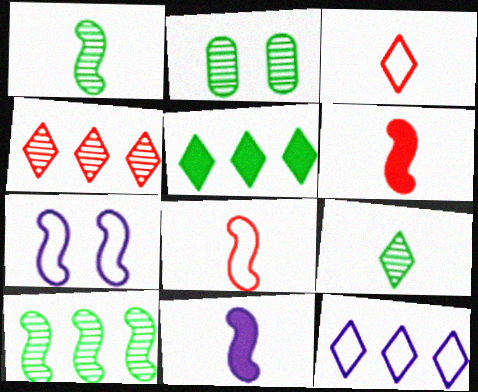[[1, 8, 11], 
[2, 6, 12], 
[2, 9, 10], 
[4, 5, 12], 
[6, 7, 10]]